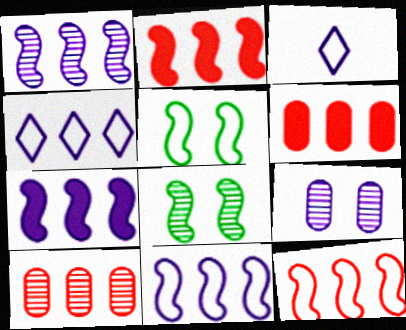[[1, 7, 11], 
[3, 6, 8], 
[3, 7, 9]]